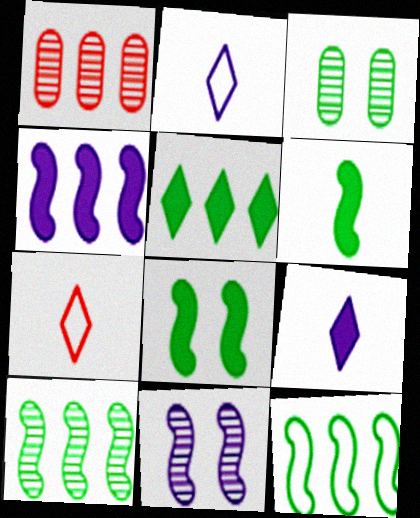[[1, 2, 8], 
[3, 4, 7]]